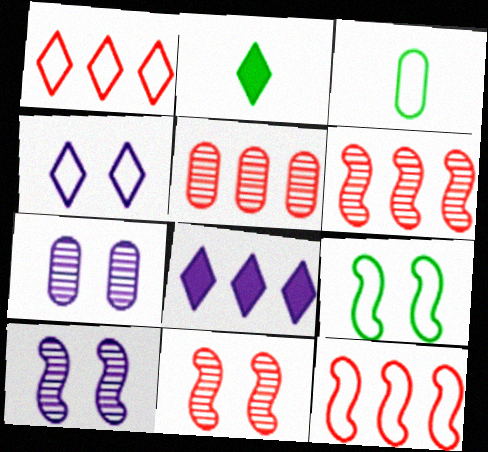[[2, 7, 12], 
[3, 4, 12], 
[3, 8, 11]]